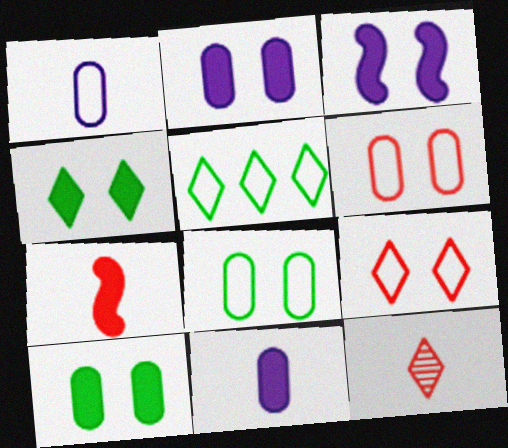[]